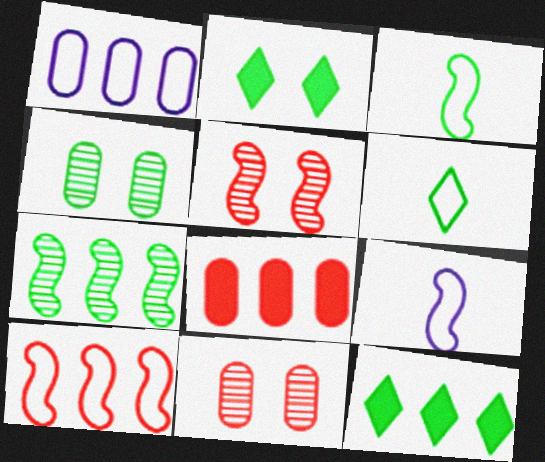[[3, 4, 12], 
[9, 11, 12]]